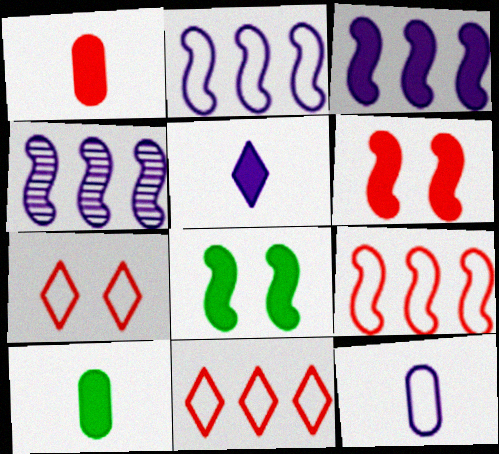[[2, 3, 4], 
[4, 7, 10]]